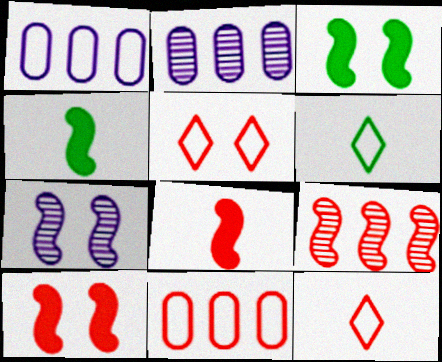[[2, 3, 12], 
[2, 4, 5], 
[2, 6, 10]]